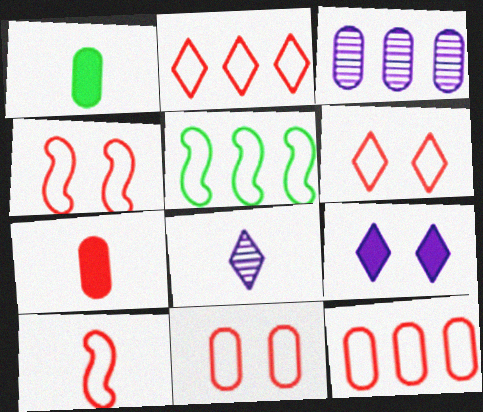[[1, 3, 11], 
[1, 8, 10], 
[2, 10, 11], 
[4, 6, 11], 
[6, 10, 12]]